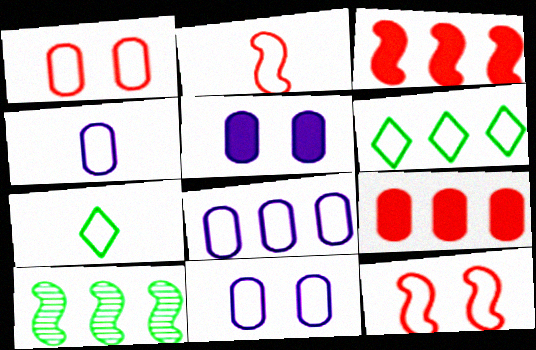[[2, 4, 7], 
[2, 6, 11], 
[4, 6, 12], 
[4, 8, 11], 
[7, 8, 12]]